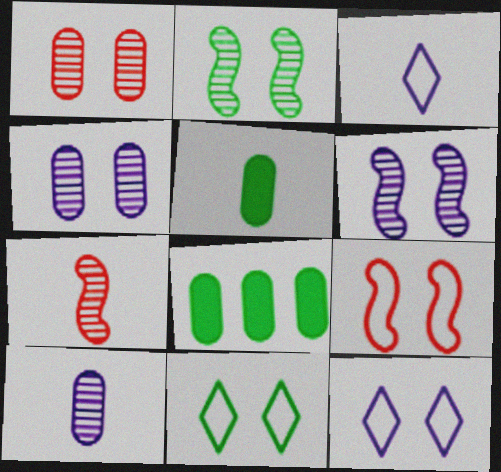[[3, 5, 7], 
[7, 8, 12]]